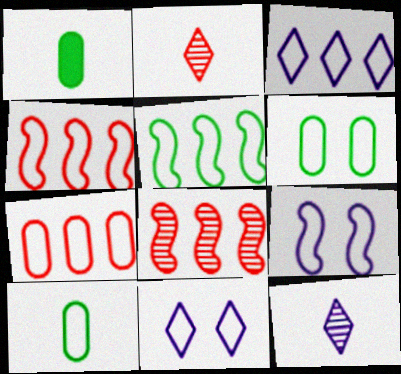[[1, 8, 11], 
[3, 5, 7], 
[4, 10, 11]]